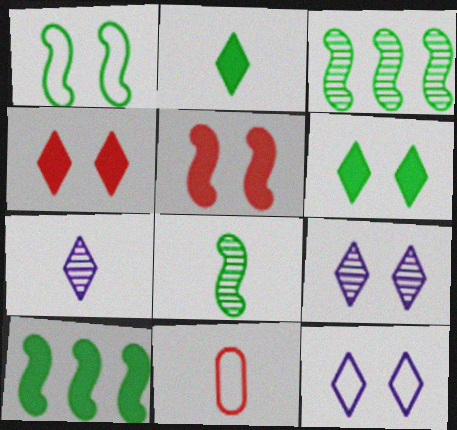[[1, 8, 10], 
[9, 10, 11]]